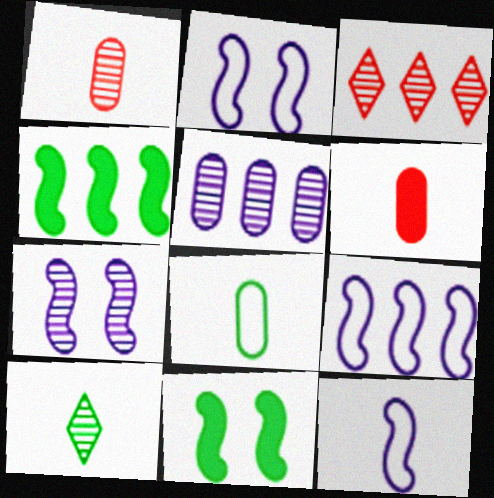[[2, 9, 12], 
[6, 10, 12]]